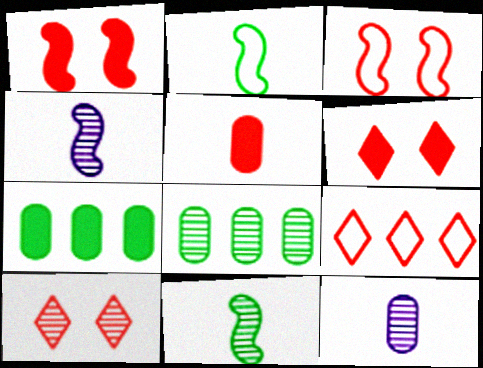[[4, 8, 10]]